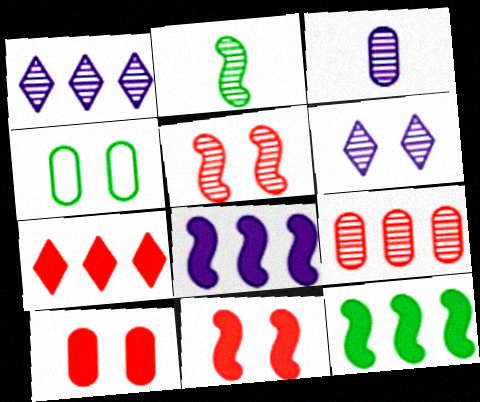[[2, 6, 9], 
[4, 6, 11]]